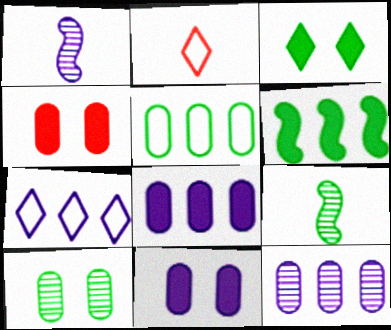[[1, 7, 11], 
[3, 5, 9], 
[4, 7, 9]]